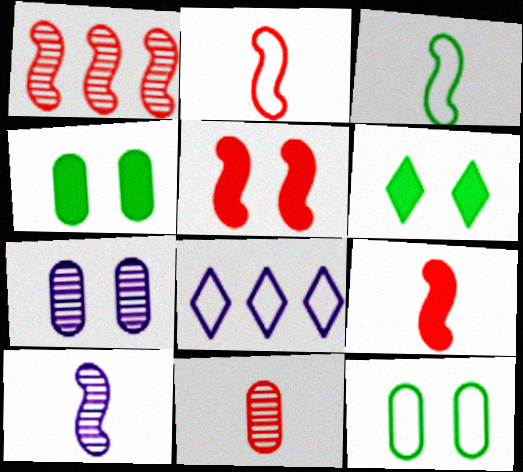[[1, 2, 5], 
[2, 8, 12], 
[3, 9, 10]]